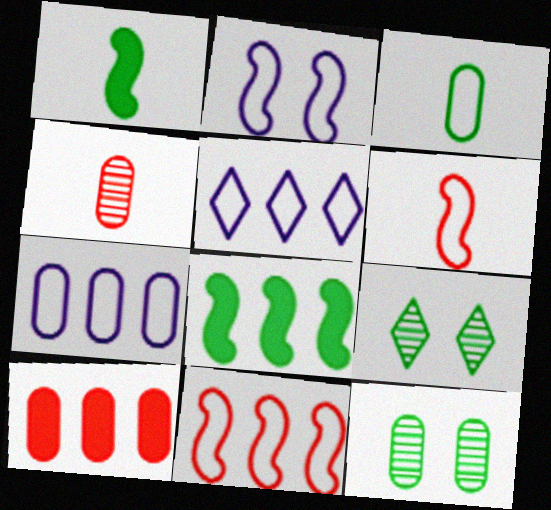[[3, 8, 9]]